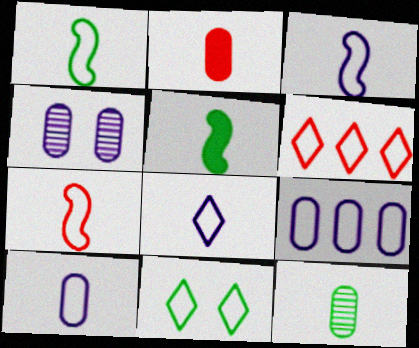[[1, 3, 7], 
[2, 10, 12], 
[3, 8, 10], 
[4, 5, 6], 
[6, 8, 11], 
[7, 9, 11]]